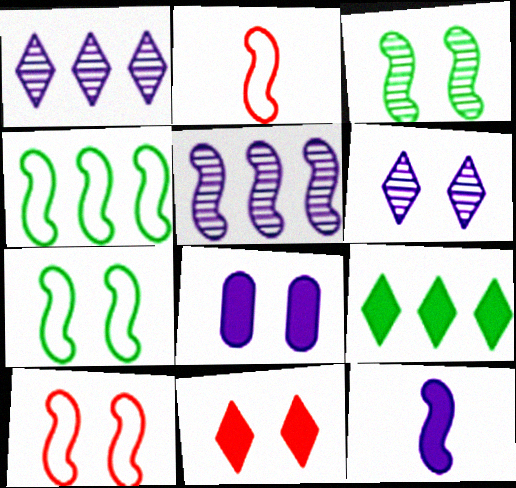[]